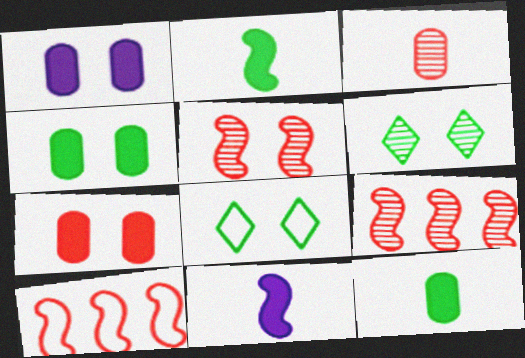[[1, 4, 7], 
[1, 5, 8]]